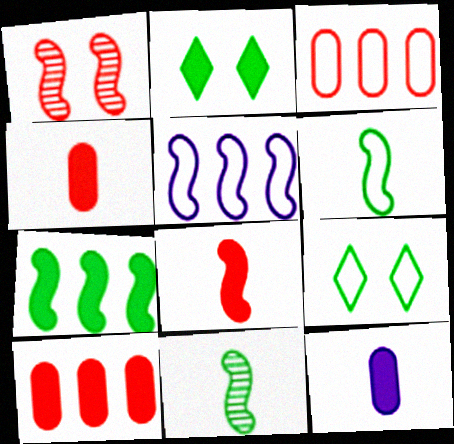[]